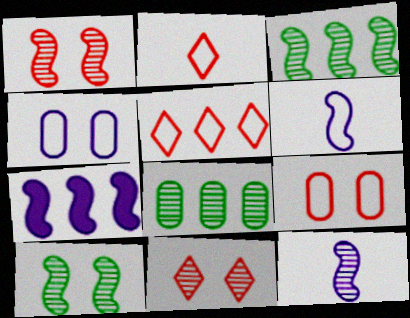[[1, 3, 12], 
[5, 7, 8], 
[8, 11, 12]]